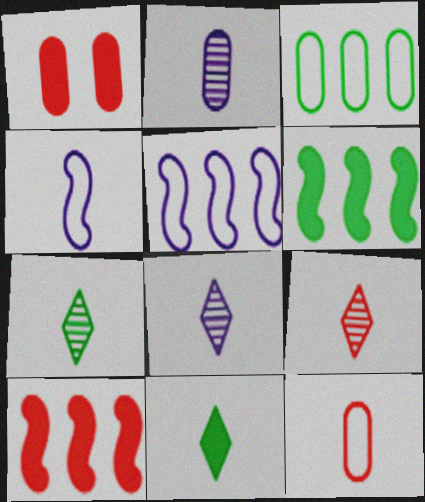[[1, 2, 3], 
[1, 5, 7], 
[7, 8, 9]]